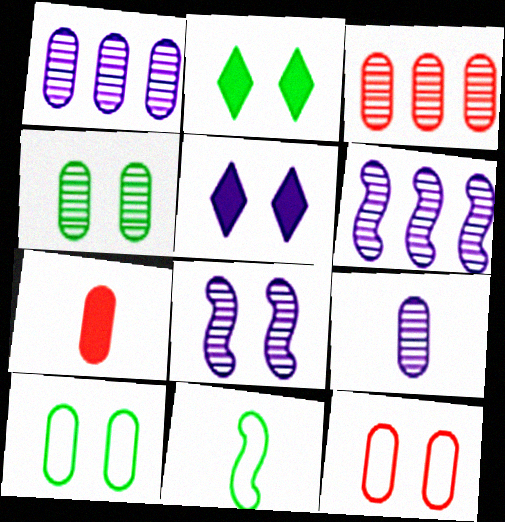[[1, 7, 10], 
[2, 8, 12], 
[3, 4, 9], 
[3, 5, 11], 
[3, 7, 12]]